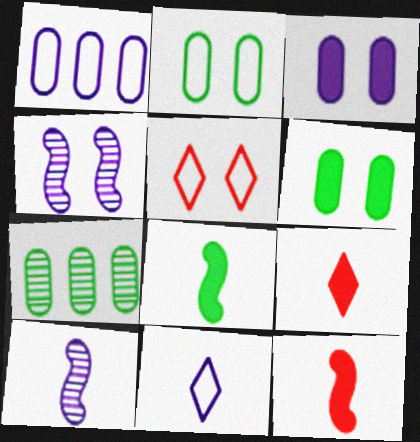[[4, 5, 6]]